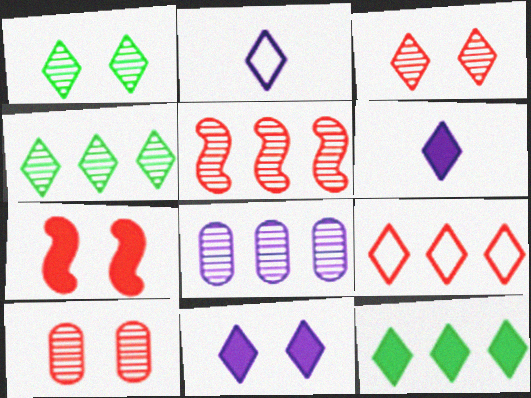[[1, 6, 9], 
[2, 3, 12], 
[4, 5, 8]]